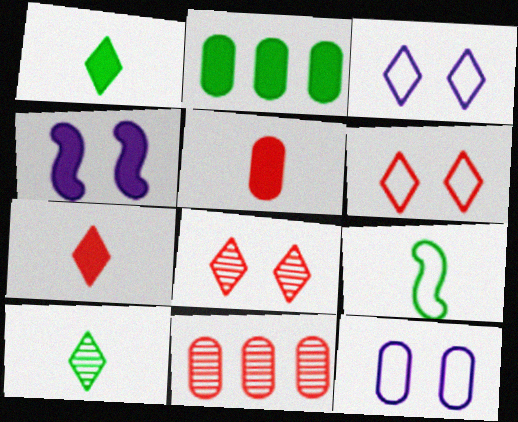[[2, 4, 7]]